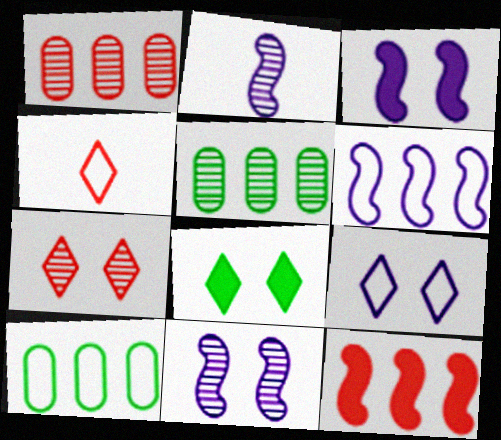[[2, 3, 6], 
[2, 5, 7], 
[3, 4, 5], 
[7, 8, 9]]